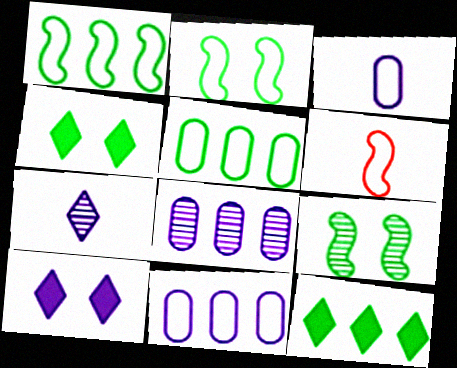[[4, 6, 8]]